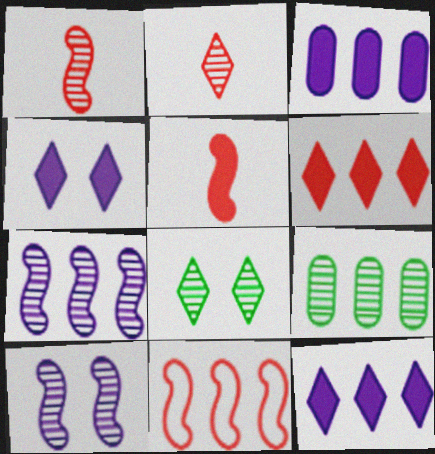[[2, 9, 10], 
[9, 11, 12]]